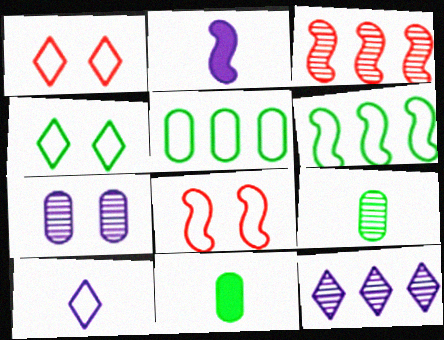[[5, 8, 10], 
[8, 11, 12]]